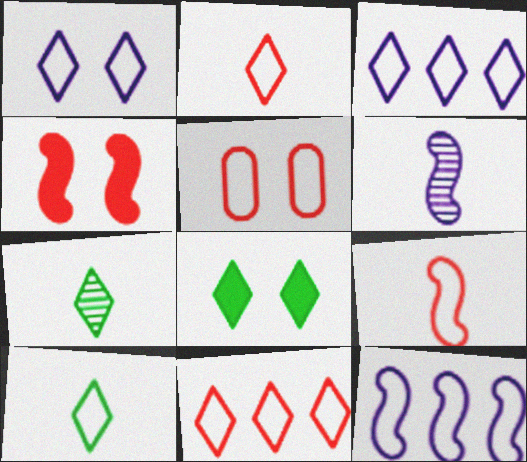[[1, 10, 11], 
[5, 9, 11], 
[5, 10, 12]]